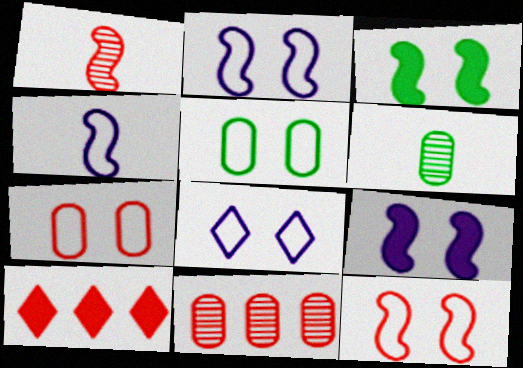[[1, 7, 10], 
[2, 6, 10], 
[5, 8, 12]]